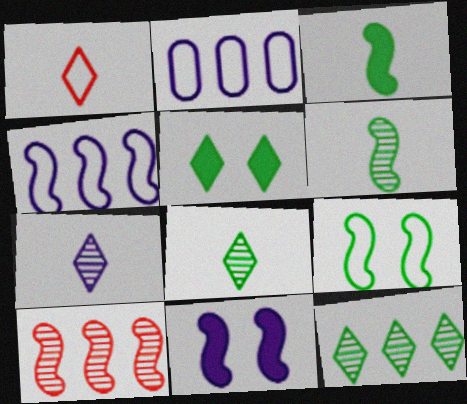[[1, 2, 9], 
[2, 7, 11]]